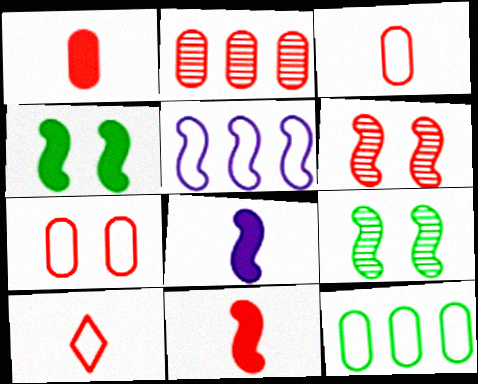[[1, 2, 7], 
[5, 9, 11]]